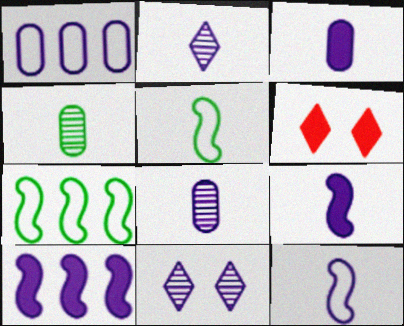[[1, 9, 11], 
[2, 3, 12], 
[6, 7, 8]]